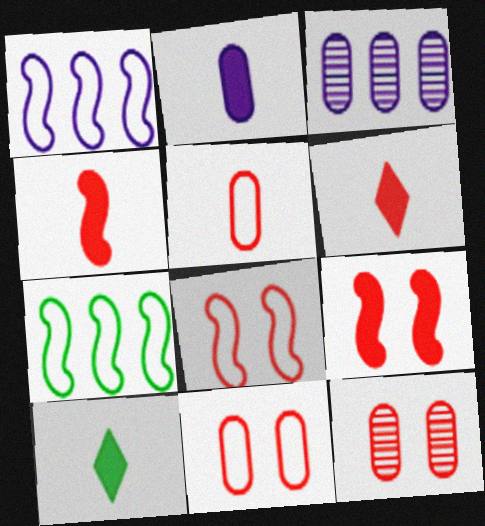[[1, 10, 12], 
[2, 4, 10], 
[3, 8, 10]]